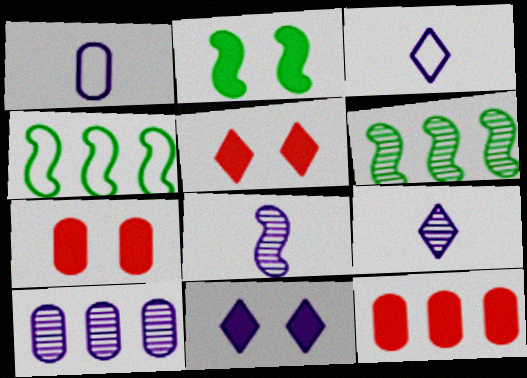[[1, 5, 6], 
[2, 7, 11], 
[3, 6, 7], 
[4, 7, 9]]